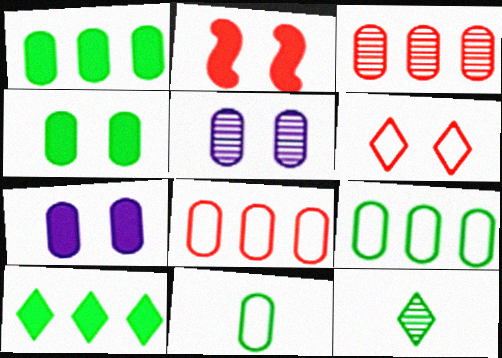[[3, 7, 11]]